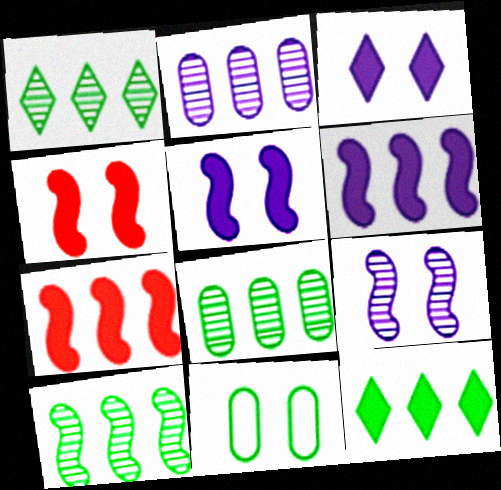[[1, 8, 10]]